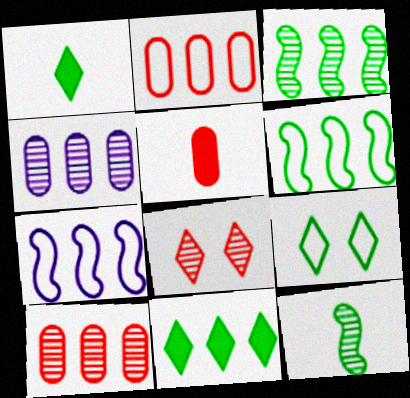[[4, 8, 12], 
[7, 10, 11]]